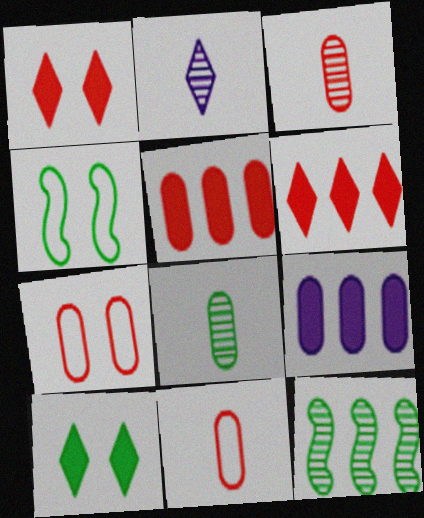[[2, 4, 5], 
[3, 5, 7], 
[7, 8, 9]]